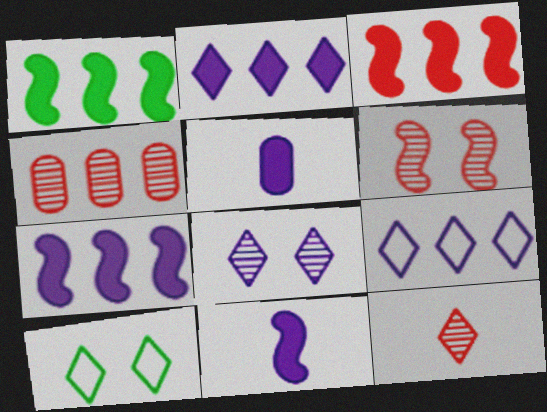[[1, 3, 7], 
[1, 4, 9], 
[2, 10, 12], 
[4, 6, 12], 
[4, 10, 11]]